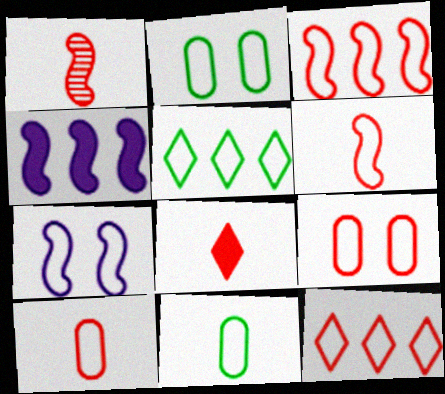[[1, 8, 10], 
[5, 7, 10], 
[6, 9, 12], 
[7, 11, 12]]